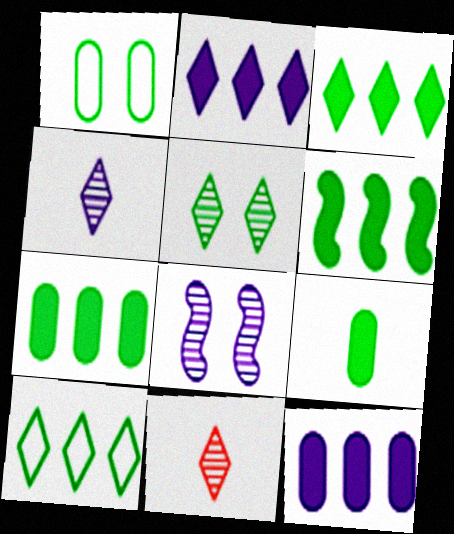[[3, 6, 7]]